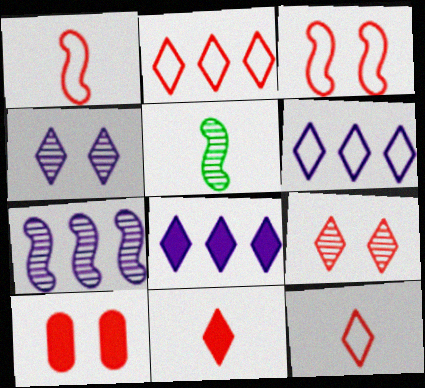[[2, 9, 11], 
[3, 9, 10], 
[5, 6, 10]]